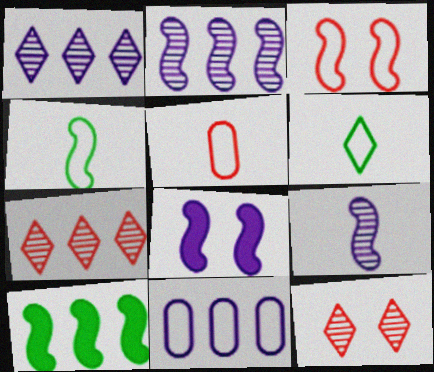[[3, 6, 11], 
[3, 9, 10], 
[7, 10, 11]]